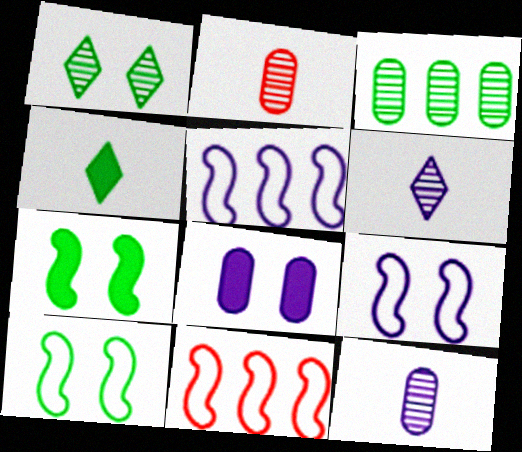[[3, 4, 10], 
[5, 6, 8]]